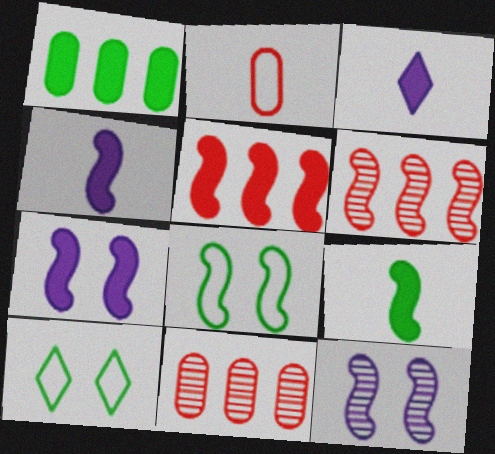[[3, 8, 11], 
[4, 6, 8], 
[4, 10, 11], 
[5, 7, 9]]